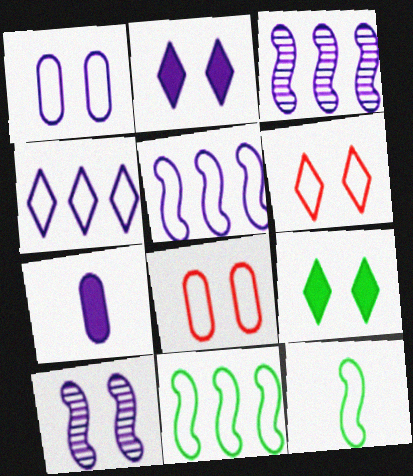[[1, 2, 10], 
[4, 7, 10], 
[4, 8, 12], 
[8, 9, 10]]